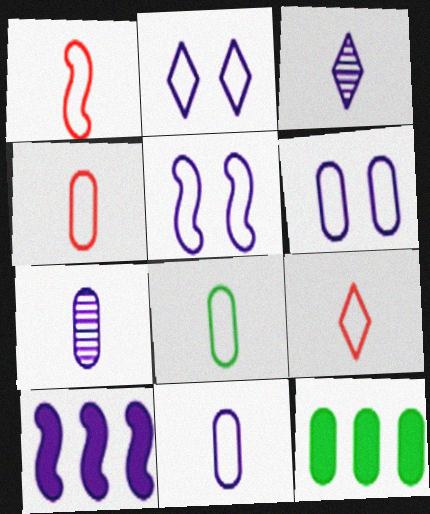[[1, 4, 9], 
[2, 5, 6], 
[2, 7, 10], 
[3, 6, 10], 
[4, 8, 11]]